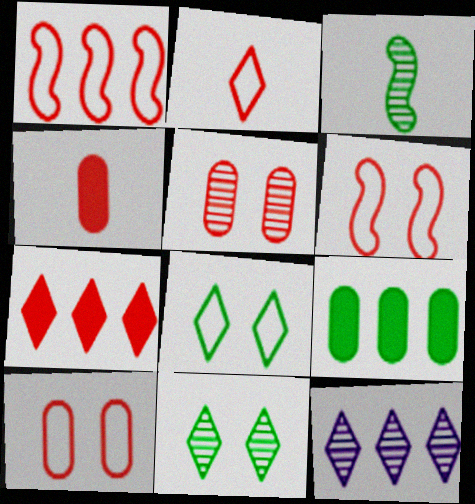[[1, 2, 10], 
[1, 9, 12], 
[3, 5, 12], 
[3, 8, 9]]